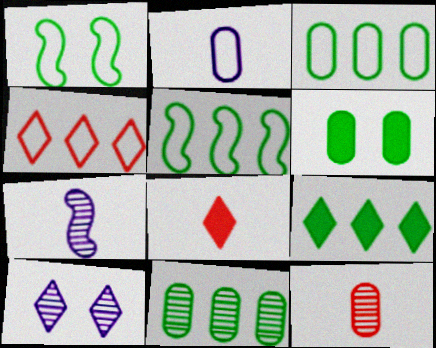[[1, 2, 4], 
[4, 6, 7], 
[5, 9, 11]]